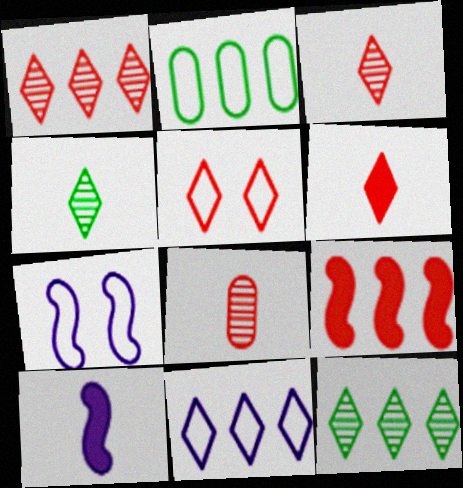[[1, 5, 6], 
[5, 8, 9]]